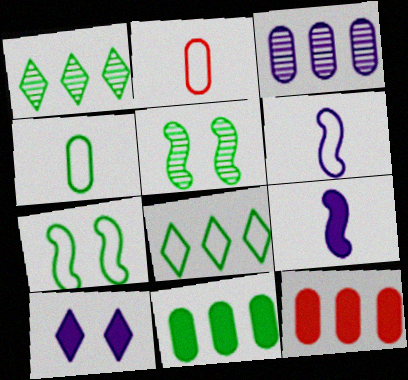[[3, 6, 10], 
[4, 7, 8]]